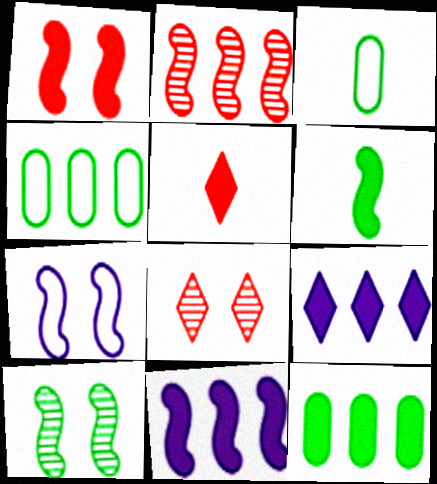[[1, 6, 11], 
[1, 7, 10], 
[2, 4, 9], 
[2, 6, 7], 
[3, 8, 11]]